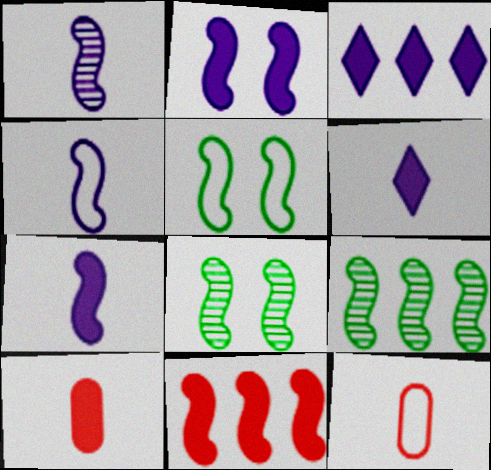[[1, 4, 7], 
[1, 5, 11], 
[3, 8, 12], 
[4, 8, 11]]